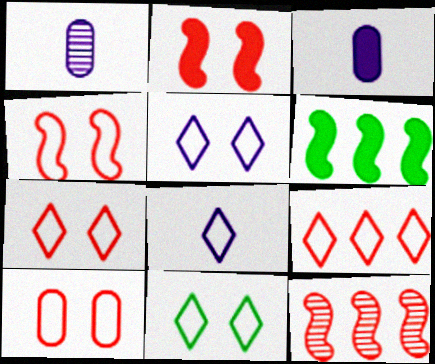[[1, 6, 7], 
[3, 11, 12], 
[4, 7, 10], 
[5, 7, 11], 
[8, 9, 11]]